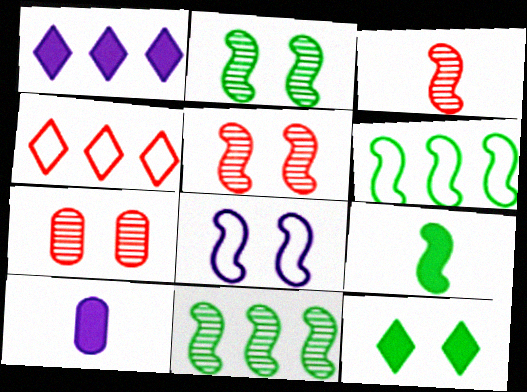[[2, 4, 10], 
[2, 6, 9], 
[7, 8, 12]]